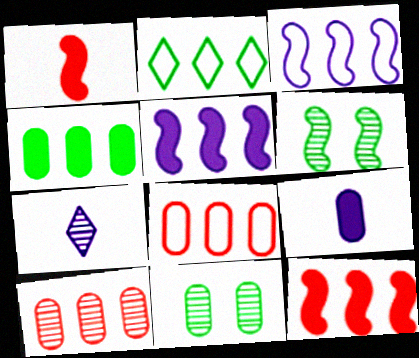[[1, 3, 6], 
[2, 3, 8], 
[2, 5, 10], 
[6, 7, 10], 
[8, 9, 11]]